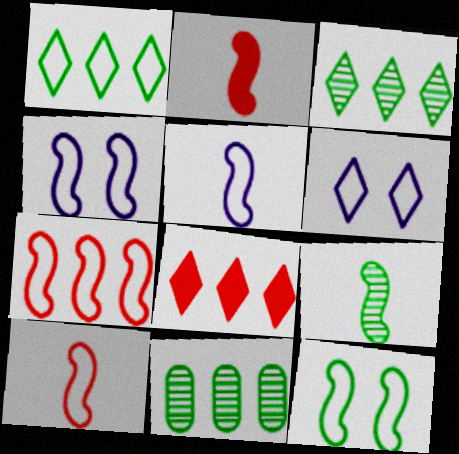[[2, 5, 9], 
[2, 6, 11], 
[5, 7, 12]]